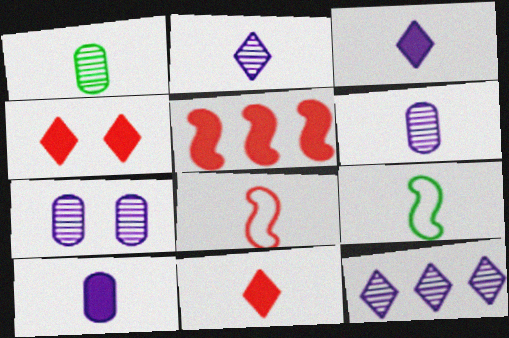[[1, 3, 8], 
[6, 9, 11]]